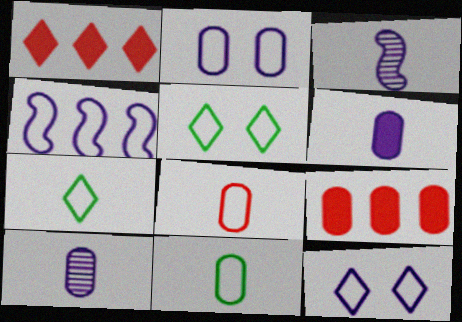[[3, 5, 9], 
[4, 5, 8]]